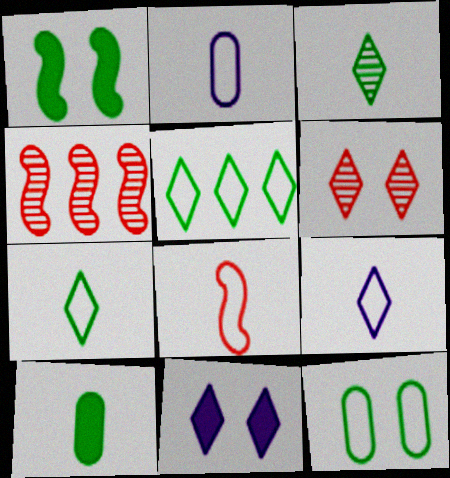[[2, 7, 8]]